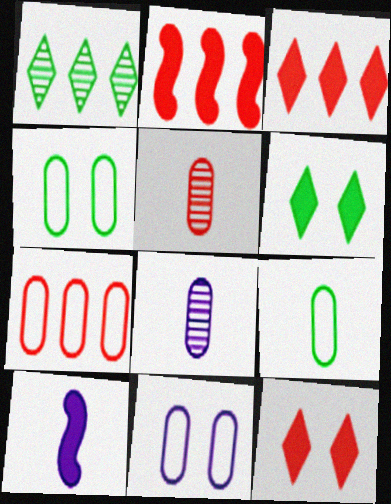[[7, 9, 11]]